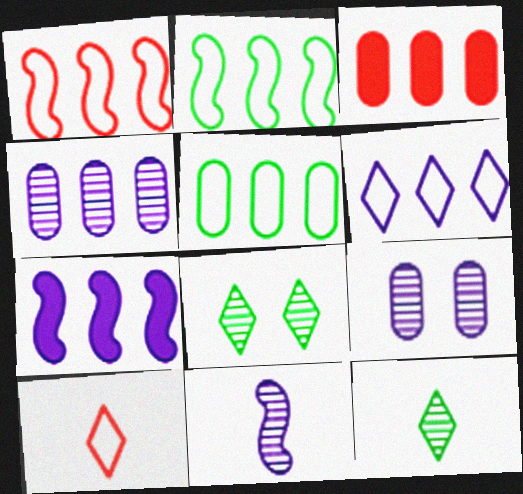[[1, 5, 6], 
[3, 4, 5], 
[4, 6, 7]]